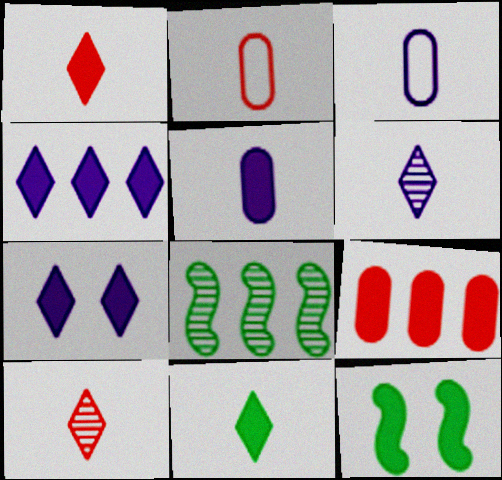[[2, 7, 8]]